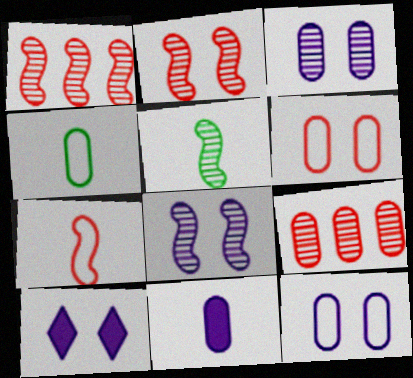[[1, 4, 10], 
[1, 5, 8], 
[8, 10, 12]]